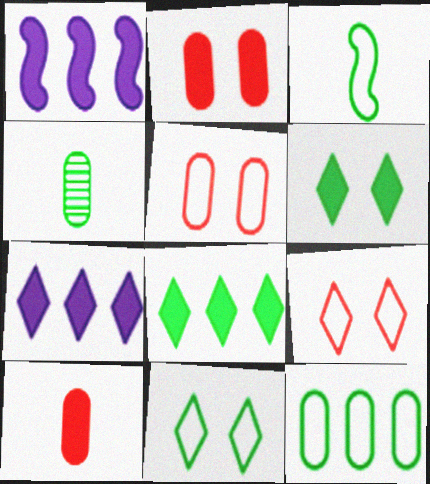[[1, 4, 9], 
[1, 6, 10], 
[3, 11, 12]]